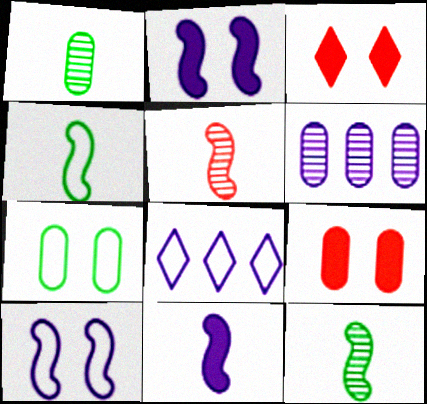[[3, 4, 6], 
[4, 5, 11], 
[8, 9, 12]]